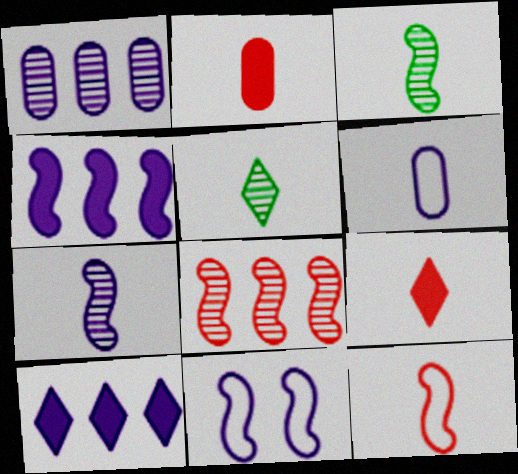[[3, 6, 9], 
[4, 7, 11]]